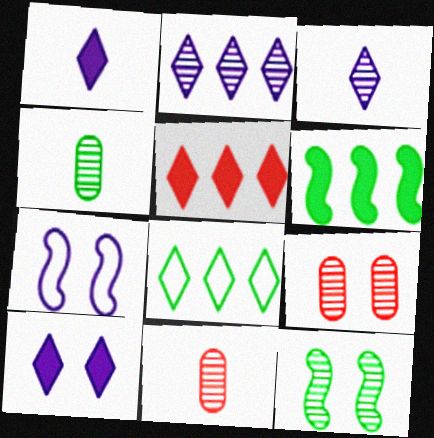[[2, 5, 8], 
[2, 11, 12], 
[4, 5, 7]]